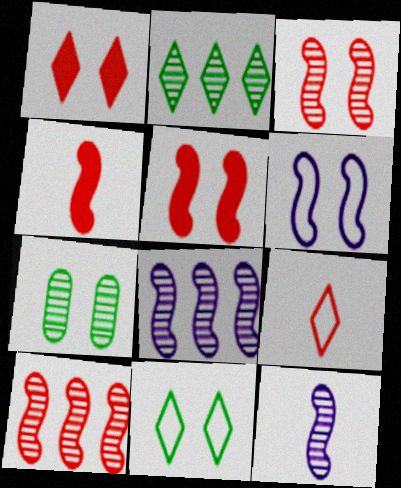[[1, 6, 7]]